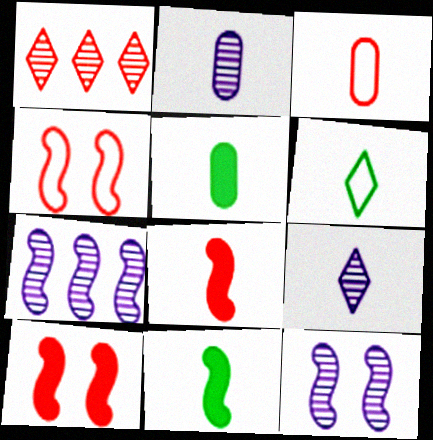[[1, 3, 10], 
[2, 3, 5], 
[2, 6, 8], 
[3, 9, 11], 
[4, 7, 11]]